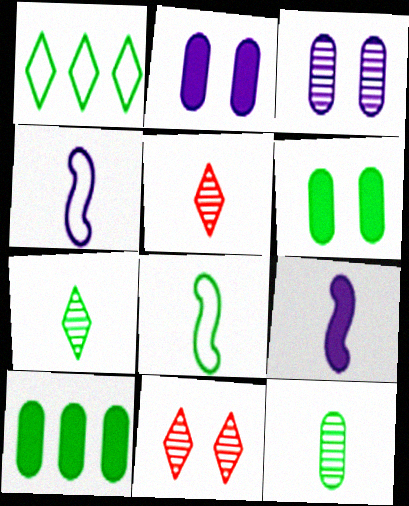[[4, 10, 11]]